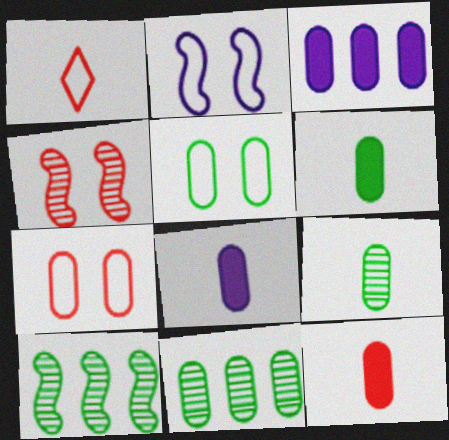[[3, 7, 9], 
[5, 6, 11], 
[6, 8, 12], 
[7, 8, 11]]